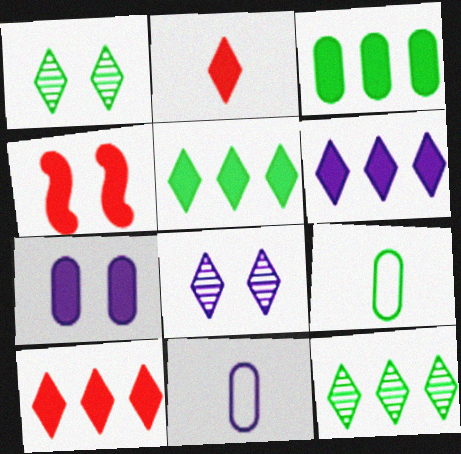[[4, 11, 12], 
[5, 6, 10]]